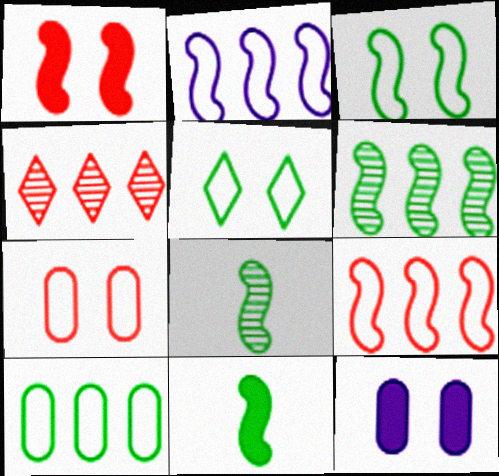[[1, 2, 8], 
[3, 6, 11]]